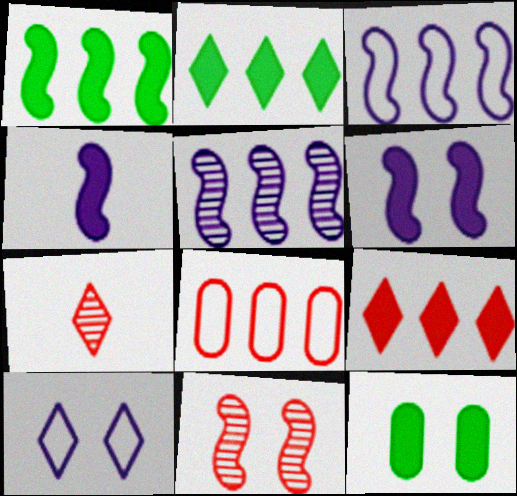[[2, 5, 8], 
[2, 7, 10], 
[3, 7, 12], 
[4, 9, 12], 
[10, 11, 12]]